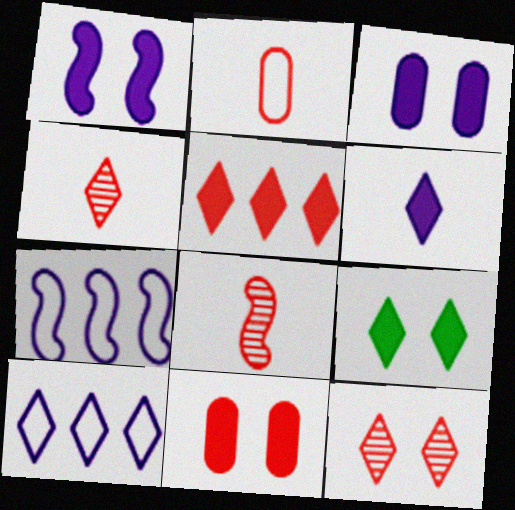[[1, 9, 11], 
[4, 9, 10], 
[5, 6, 9]]